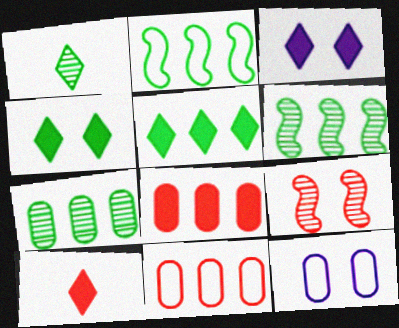[[2, 5, 7], 
[3, 5, 10], 
[4, 9, 12], 
[6, 10, 12], 
[9, 10, 11]]